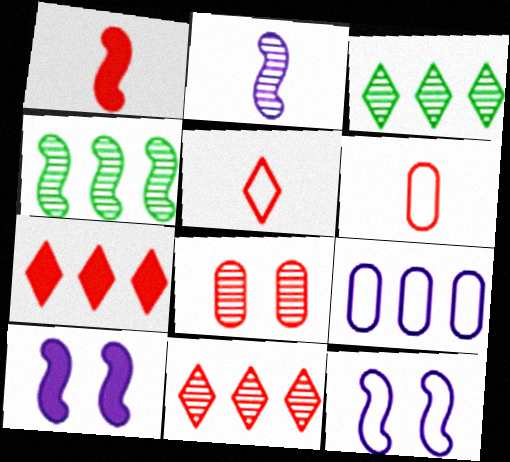[[1, 4, 12], 
[2, 3, 8], 
[3, 6, 10], 
[4, 7, 9]]